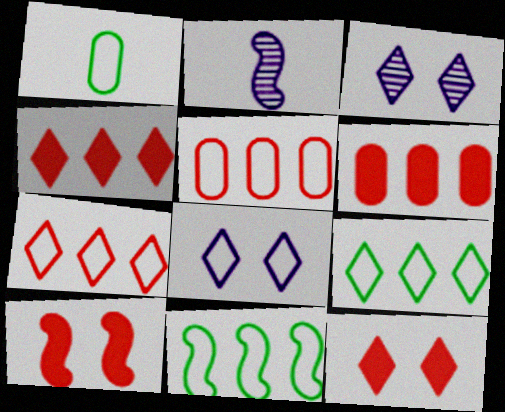[[2, 10, 11]]